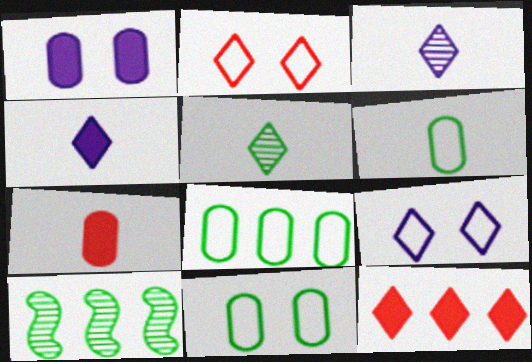[[5, 9, 12], 
[6, 8, 11], 
[7, 9, 10]]